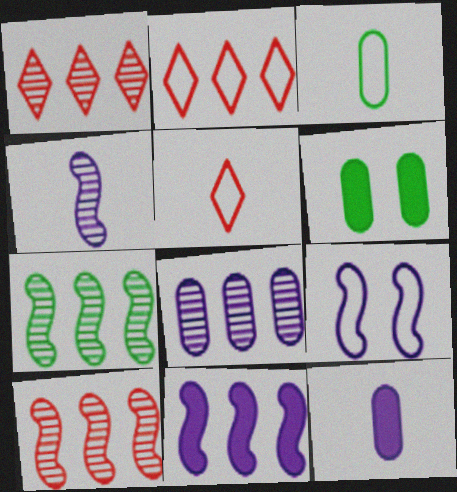[[1, 7, 8], 
[2, 3, 9], 
[2, 4, 6], 
[4, 9, 11]]